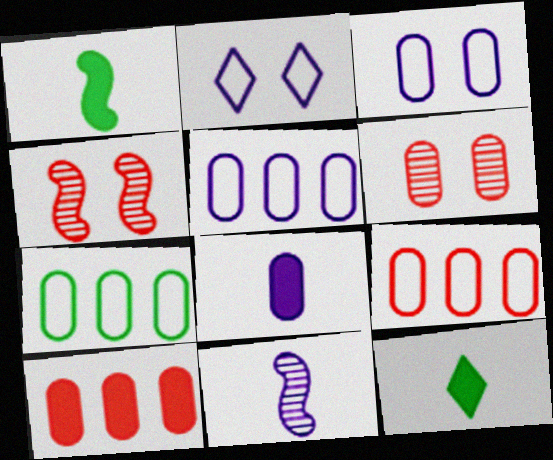[[4, 5, 12], 
[5, 7, 9], 
[6, 7, 8]]